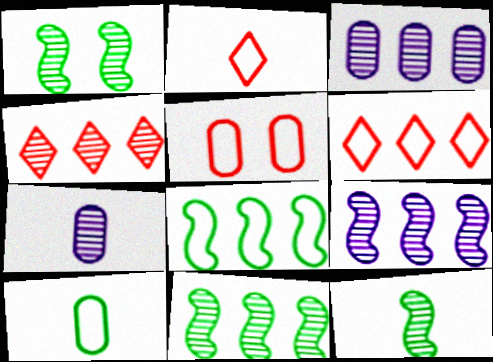[[1, 4, 7], 
[1, 11, 12], 
[3, 4, 11]]